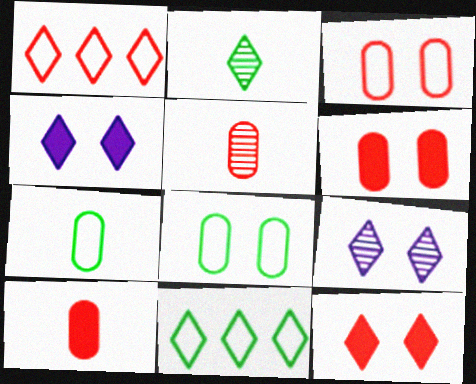[[1, 2, 4]]